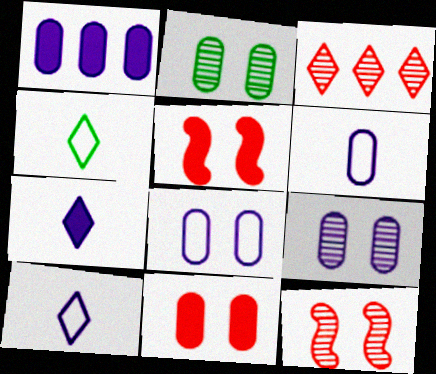[[1, 4, 12], 
[1, 6, 9], 
[2, 8, 11]]